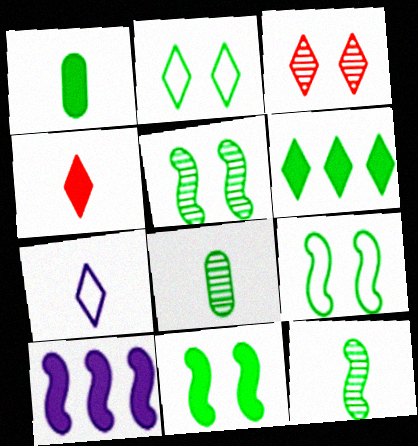[[1, 6, 11], 
[3, 6, 7], 
[5, 9, 11], 
[6, 8, 9]]